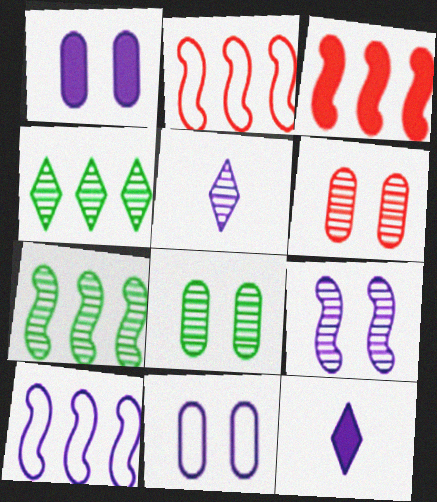[[1, 5, 10], 
[2, 8, 12], 
[3, 7, 10], 
[5, 6, 7]]